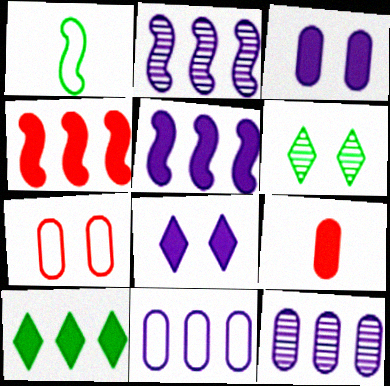[]